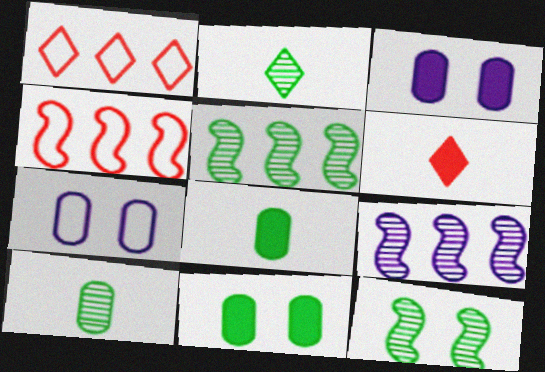[[2, 3, 4], 
[5, 6, 7]]